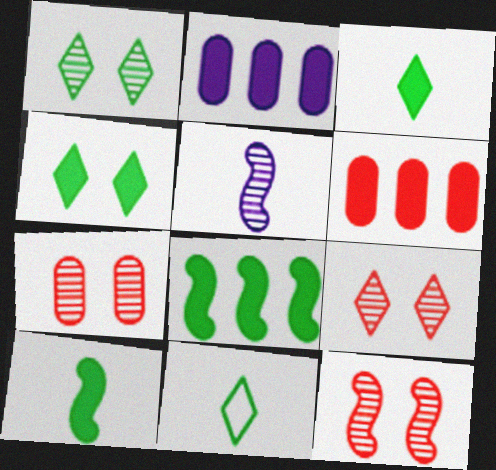[[2, 11, 12], 
[7, 9, 12]]